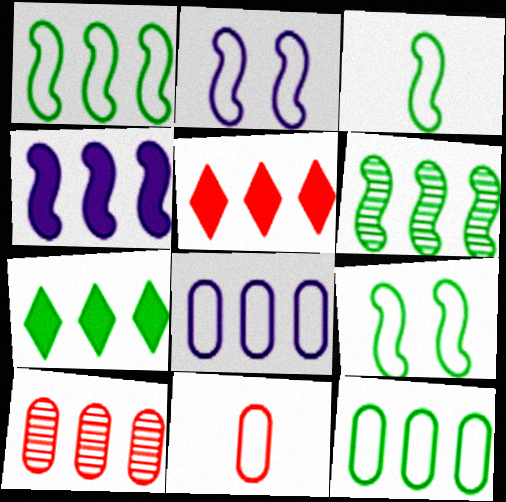[[1, 3, 9], 
[5, 6, 8], 
[6, 7, 12]]